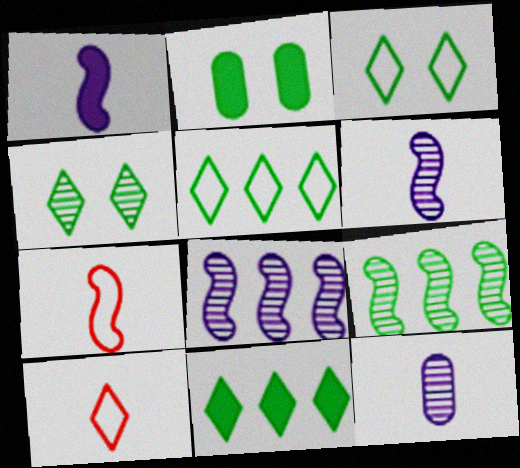[[2, 8, 10]]